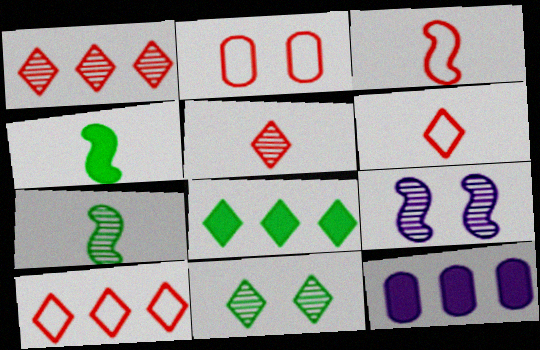[[2, 3, 10], 
[3, 11, 12]]